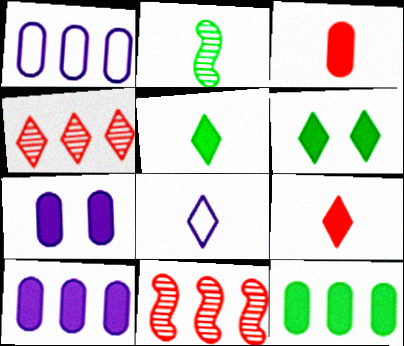[[2, 3, 8], 
[3, 7, 12], 
[4, 6, 8]]